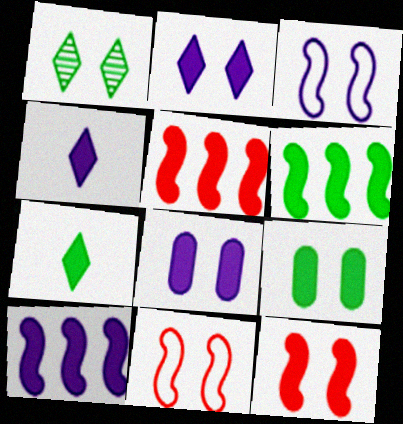[[1, 8, 11], 
[2, 9, 12], 
[4, 5, 9], 
[4, 8, 10], 
[5, 6, 10], 
[5, 7, 8], 
[6, 7, 9]]